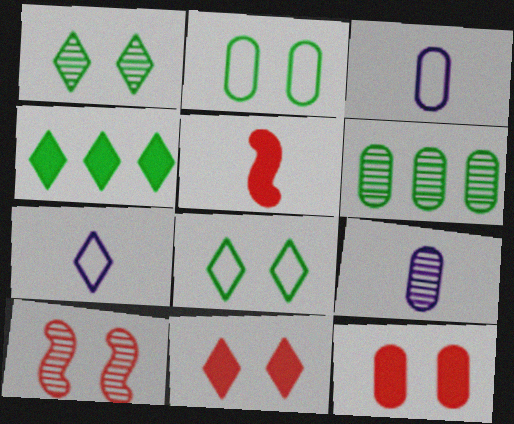[[3, 4, 10], 
[3, 6, 12]]